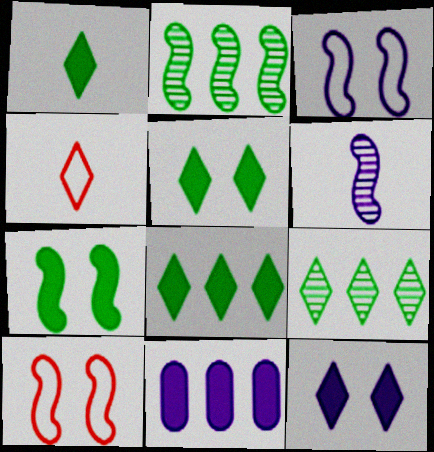[[1, 5, 8], 
[4, 9, 12]]